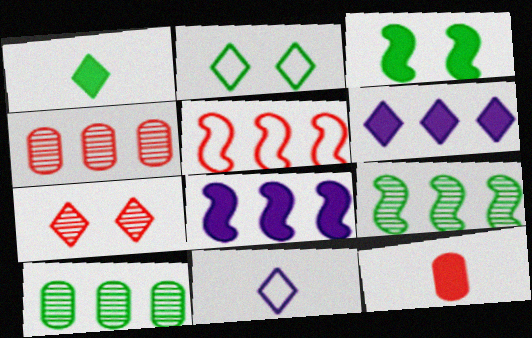[[3, 4, 11], 
[3, 6, 12], 
[5, 6, 10], 
[5, 7, 12], 
[5, 8, 9]]